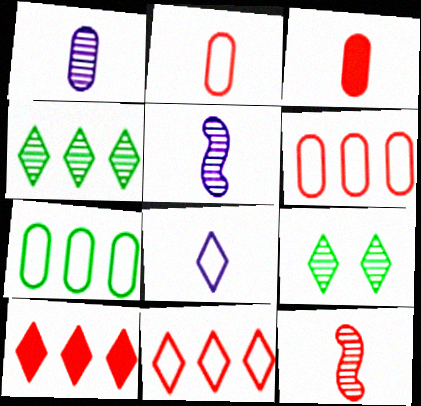[[8, 9, 10]]